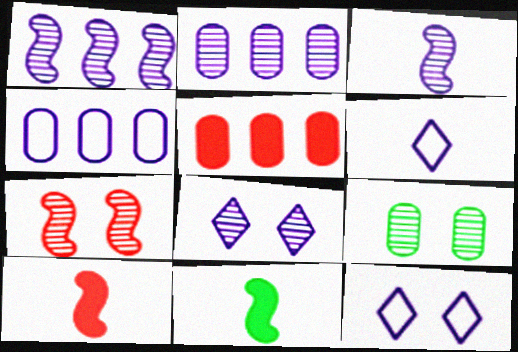[[2, 3, 8], 
[7, 8, 9]]